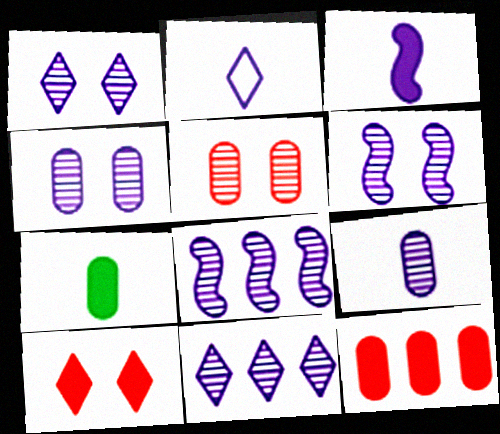[[1, 4, 6], 
[1, 8, 9], 
[2, 3, 9], 
[6, 9, 11]]